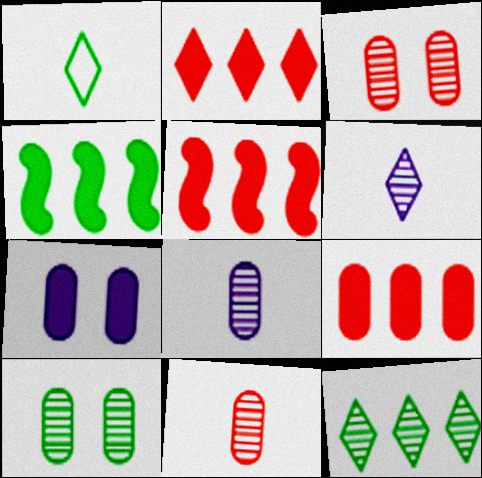[[1, 4, 10], 
[2, 5, 9]]